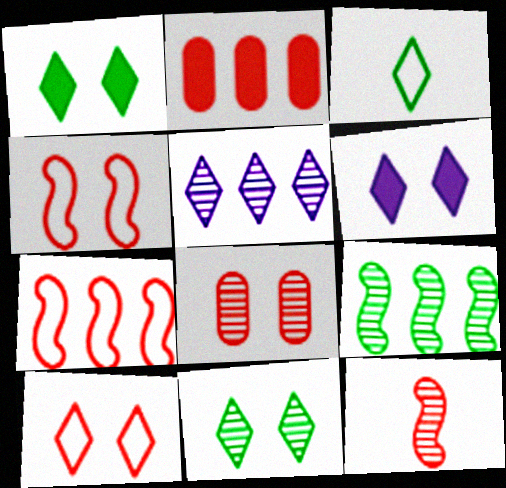[[2, 10, 12], 
[6, 10, 11]]